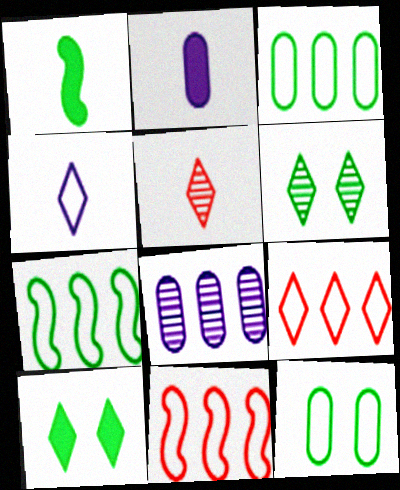[[1, 3, 6], 
[2, 6, 11], 
[4, 11, 12]]